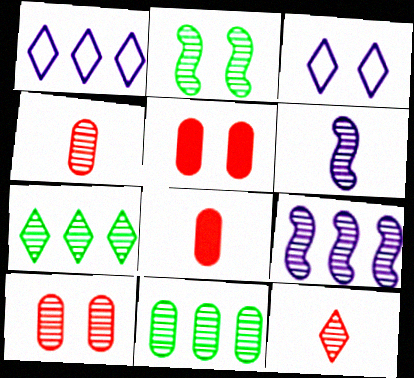[[1, 2, 8], 
[2, 3, 5], 
[6, 7, 10]]